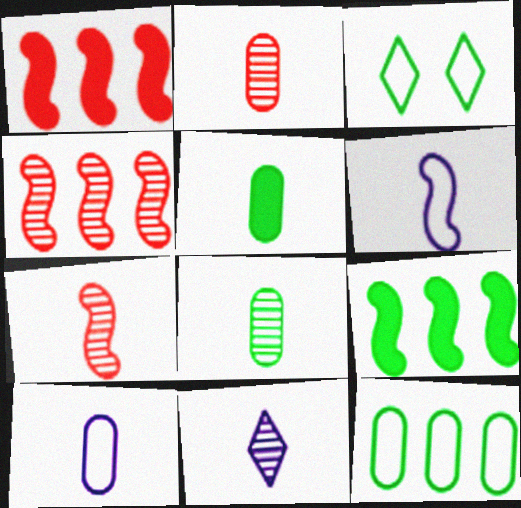[[2, 5, 10], 
[3, 8, 9], 
[7, 8, 11]]